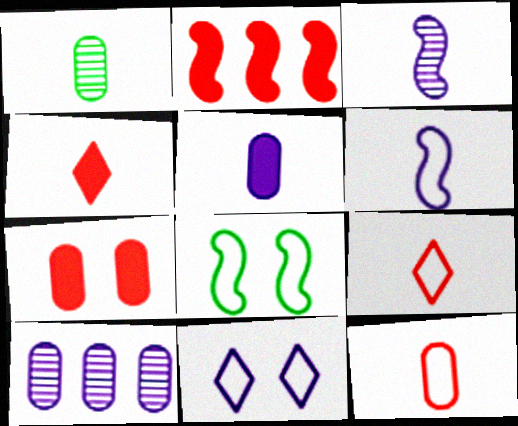[[1, 2, 11], 
[1, 4, 6], 
[1, 5, 12], 
[2, 3, 8], 
[2, 4, 7], 
[4, 8, 10]]